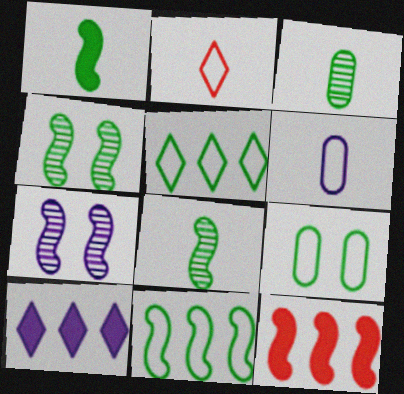[[1, 4, 11], 
[6, 7, 10]]